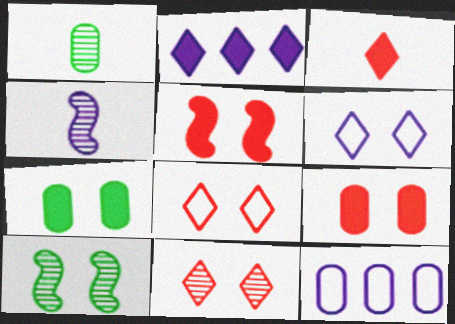[[1, 9, 12], 
[3, 10, 12], 
[6, 9, 10]]